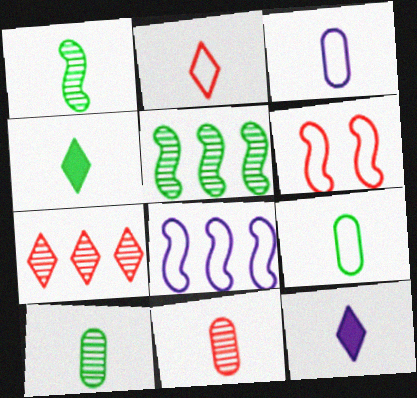[[1, 4, 9]]